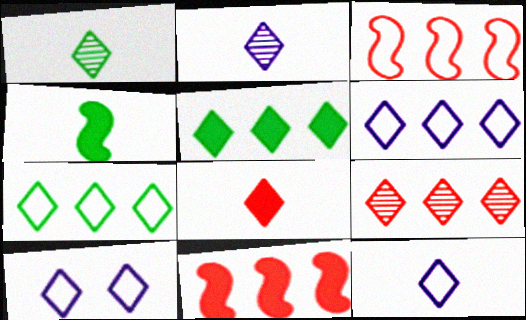[[1, 8, 12], 
[5, 6, 9], 
[6, 10, 12]]